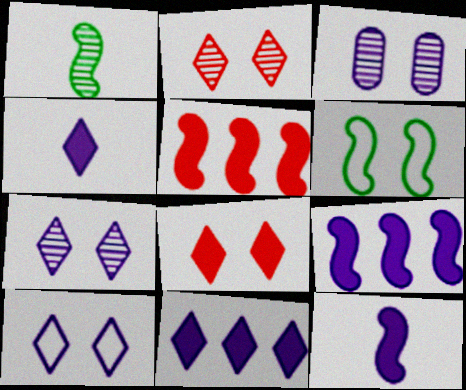[[3, 6, 8]]